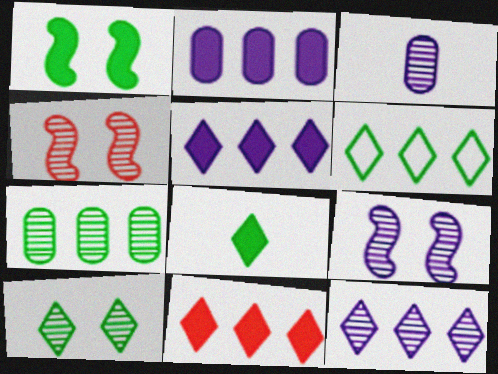[[3, 9, 12], 
[6, 8, 10], 
[6, 11, 12]]